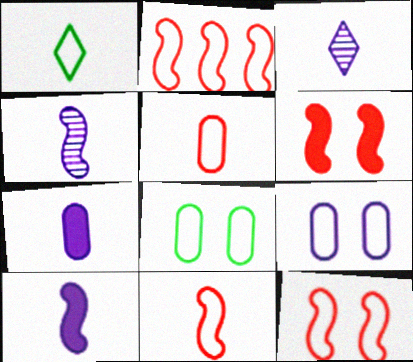[[1, 2, 9], 
[2, 11, 12]]